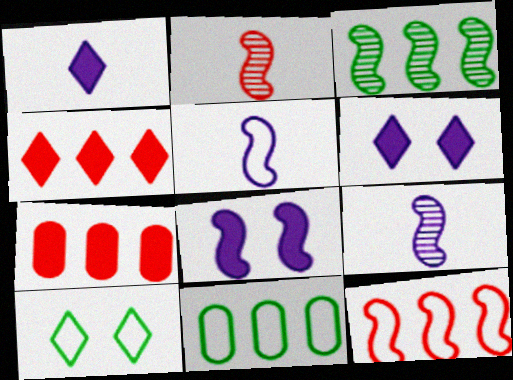[[2, 6, 11], 
[7, 9, 10]]